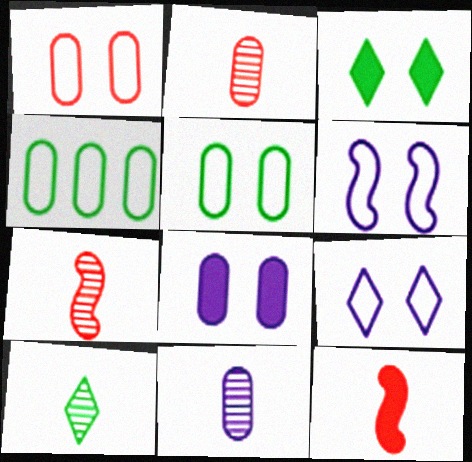[[2, 4, 8], 
[7, 10, 11]]